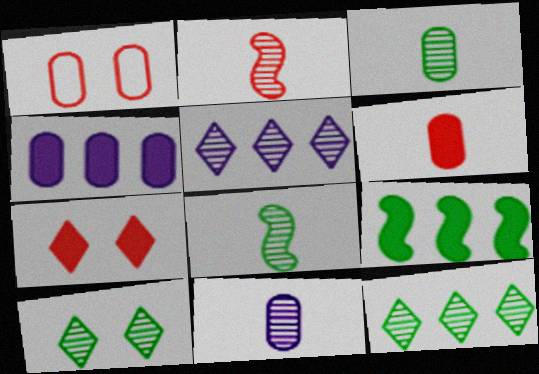[[1, 3, 4]]